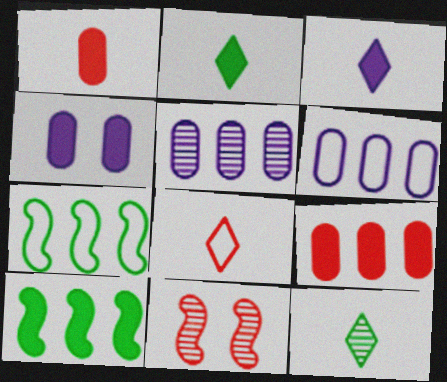[[2, 6, 11], 
[3, 8, 12], 
[5, 11, 12], 
[8, 9, 11]]